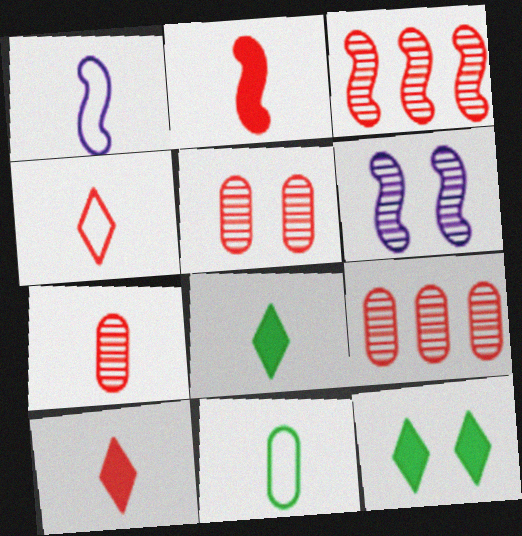[[1, 4, 11], 
[1, 7, 8], 
[1, 9, 12], 
[2, 4, 7], 
[5, 7, 9]]